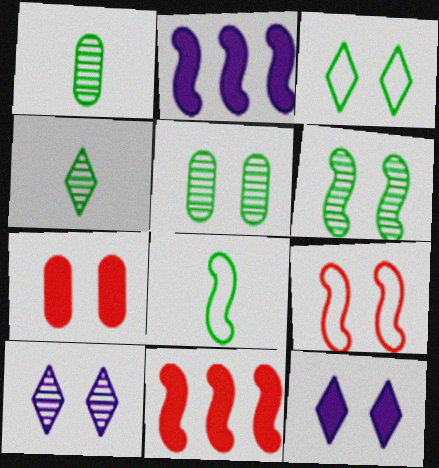[[5, 9, 12]]